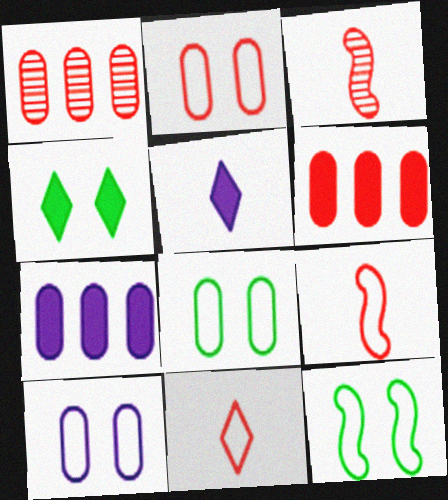[[1, 5, 12], 
[2, 8, 10]]